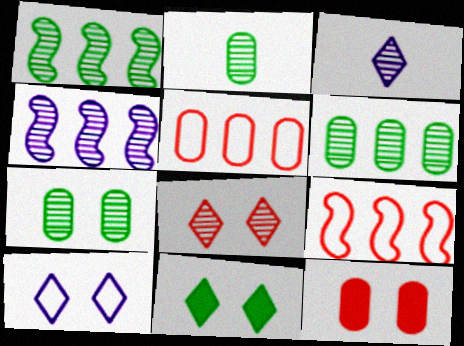[[2, 4, 8], 
[2, 6, 7], 
[8, 10, 11]]